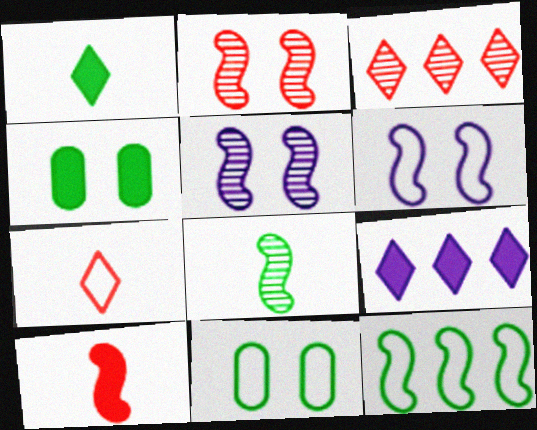[[4, 9, 10], 
[5, 10, 12]]